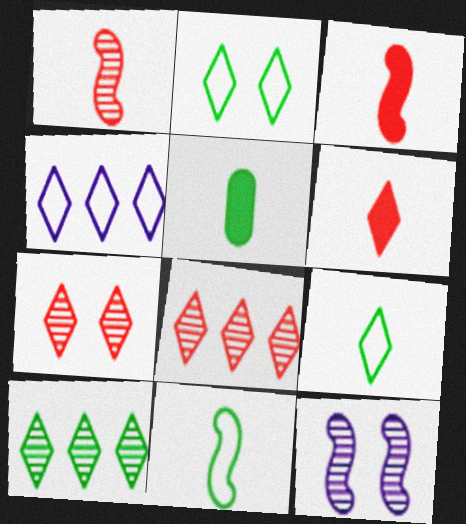[]